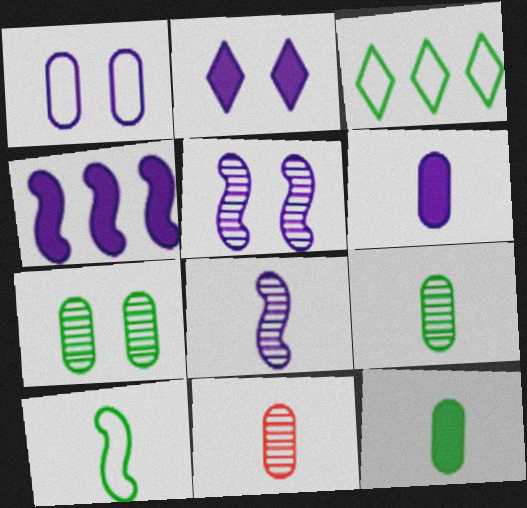[[1, 2, 5], 
[2, 4, 6]]